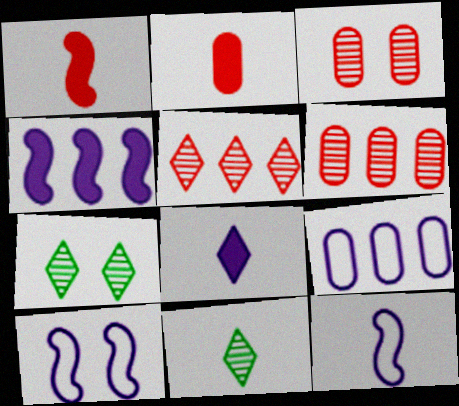[[1, 7, 9], 
[2, 11, 12]]